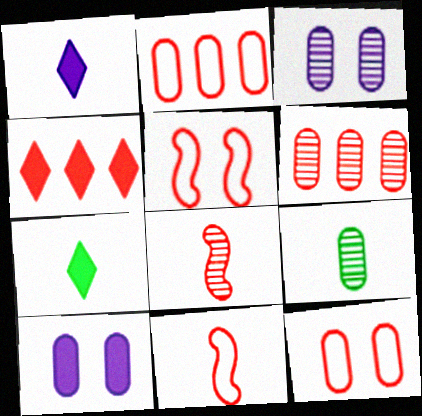[[1, 9, 11], 
[2, 9, 10], 
[3, 6, 9], 
[4, 8, 12]]